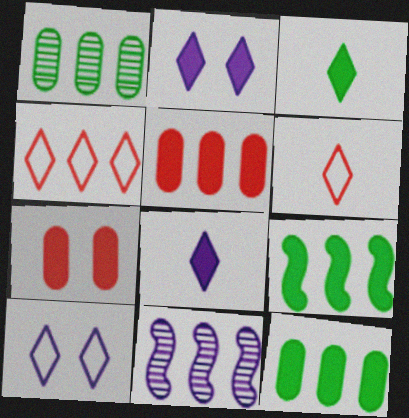[[4, 11, 12], 
[7, 8, 9]]